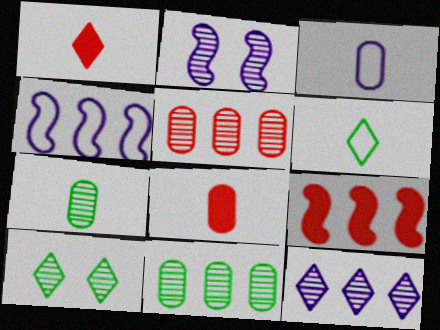[[3, 7, 8], 
[3, 9, 10], 
[4, 8, 10]]